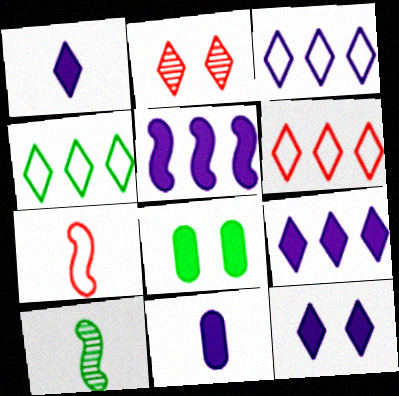[[1, 2, 4], 
[1, 9, 12], 
[3, 4, 6], 
[4, 8, 10], 
[5, 11, 12]]